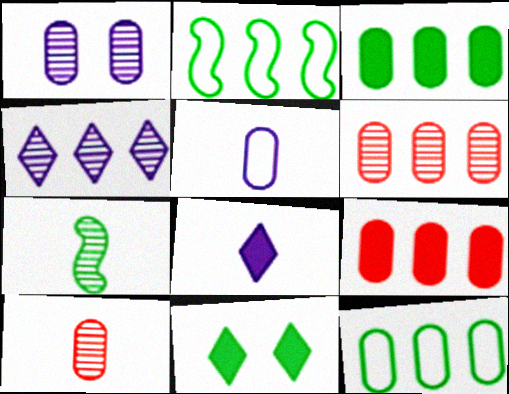[[2, 4, 9], 
[7, 11, 12]]